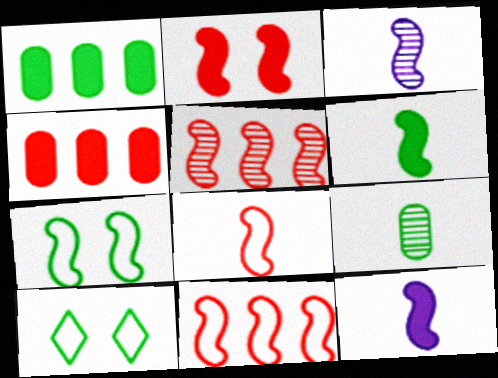[[2, 5, 8], 
[3, 4, 10], 
[3, 6, 8], 
[5, 7, 12]]